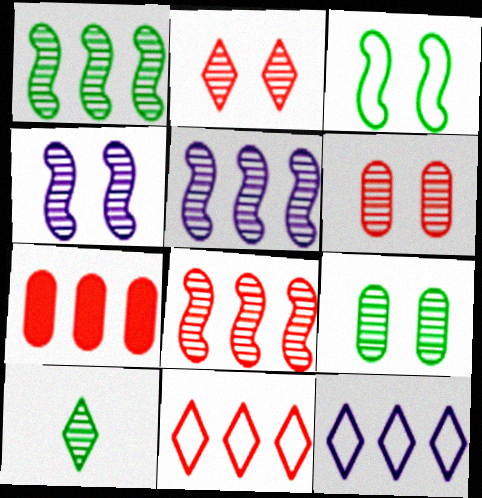[[1, 5, 8], 
[1, 7, 12], 
[1, 9, 10], 
[2, 4, 9], 
[5, 6, 10], 
[7, 8, 11]]